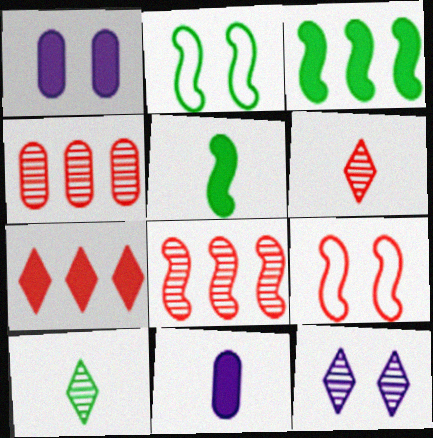[[1, 5, 7]]